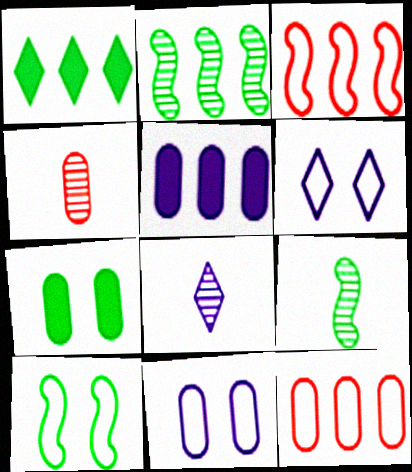[[3, 7, 8], 
[4, 8, 9]]